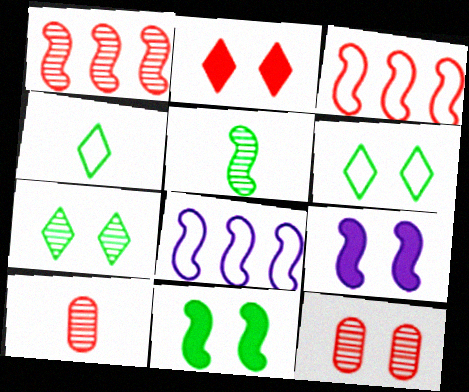[[2, 3, 10], 
[3, 5, 9], 
[6, 9, 12]]